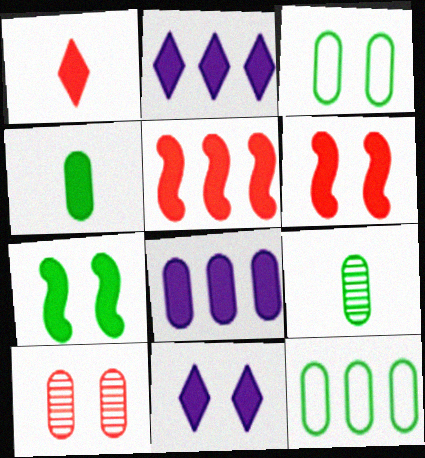[[1, 7, 8], 
[2, 4, 6], 
[4, 5, 11]]